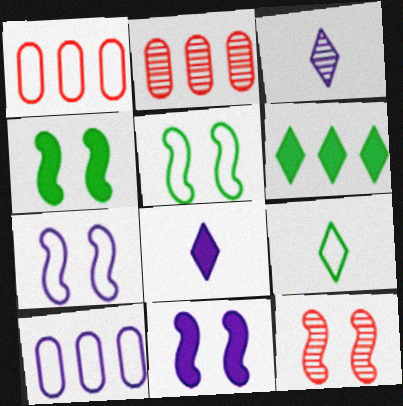[[1, 3, 4], 
[1, 7, 9], 
[2, 5, 8], 
[2, 9, 11], 
[3, 10, 11], 
[4, 7, 12], 
[5, 11, 12]]